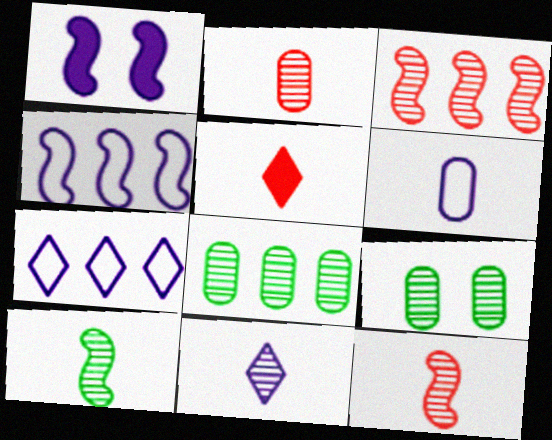[[2, 10, 11], 
[3, 9, 11], 
[4, 5, 9], 
[5, 6, 10]]